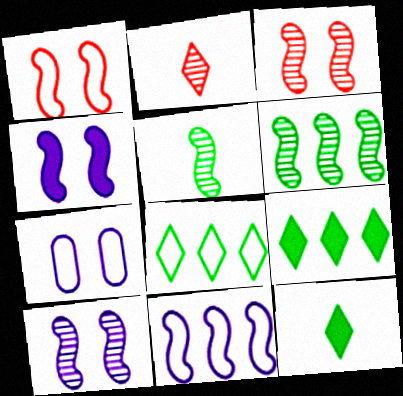[]